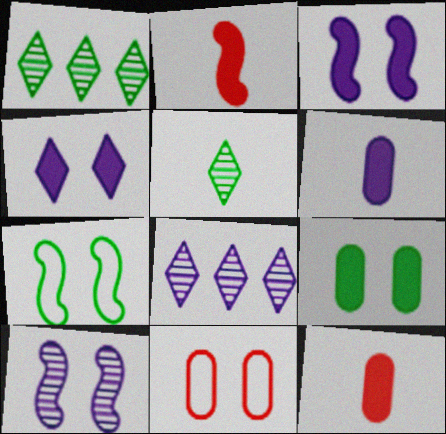[[7, 8, 12]]